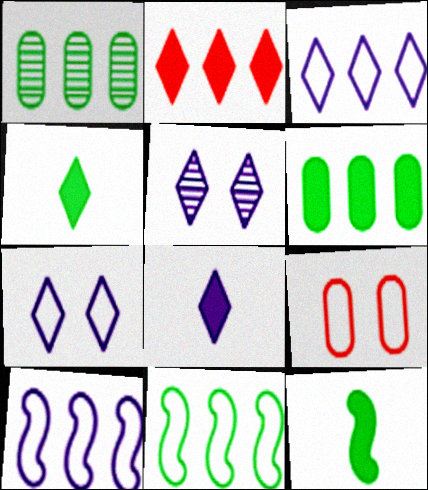[[1, 2, 10], 
[3, 5, 8]]